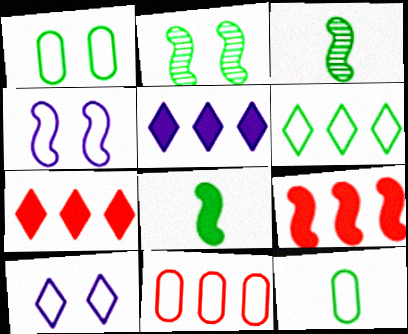[[3, 4, 9]]